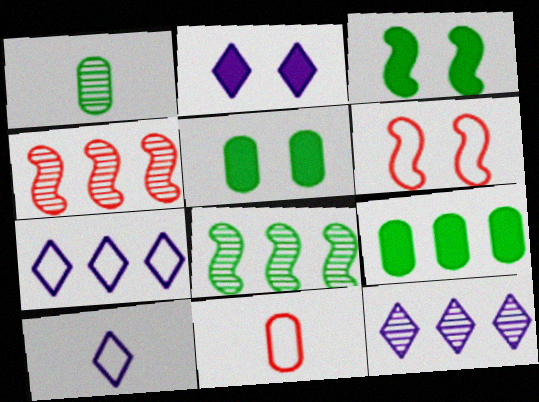[[2, 8, 11], 
[2, 10, 12], 
[3, 11, 12], 
[4, 5, 10], 
[4, 7, 9]]